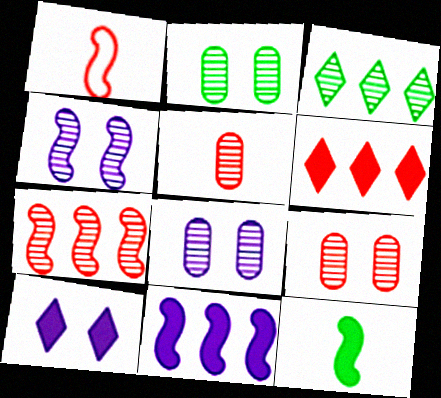[[1, 6, 9], 
[2, 8, 9], 
[3, 4, 5]]